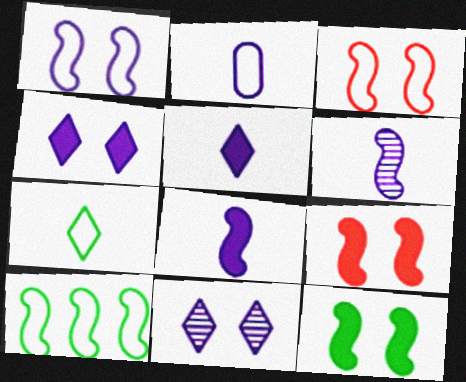[[2, 5, 6], 
[6, 9, 10]]